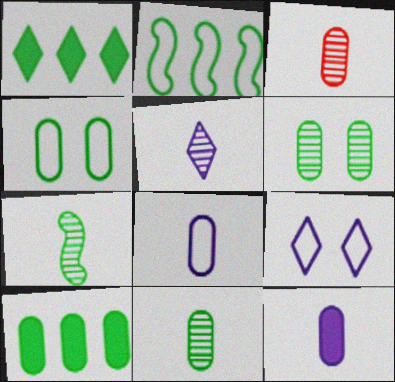[[1, 4, 7], 
[3, 5, 7], 
[4, 10, 11]]